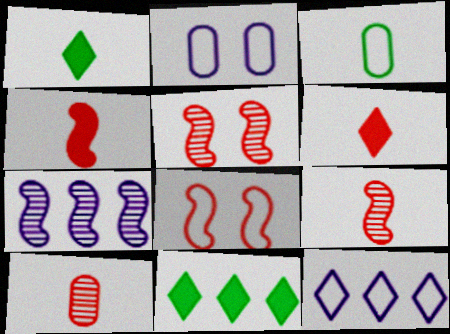[[2, 9, 11], 
[3, 8, 12]]